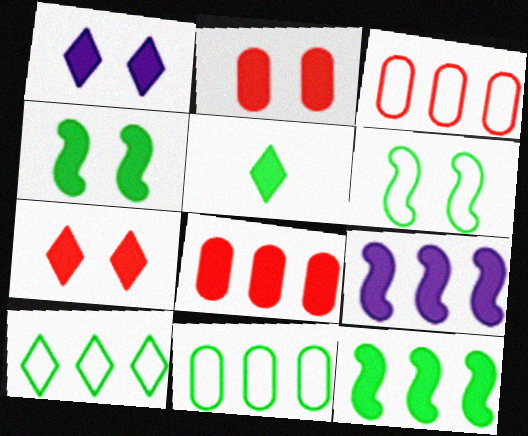[[1, 2, 4], 
[2, 5, 9]]